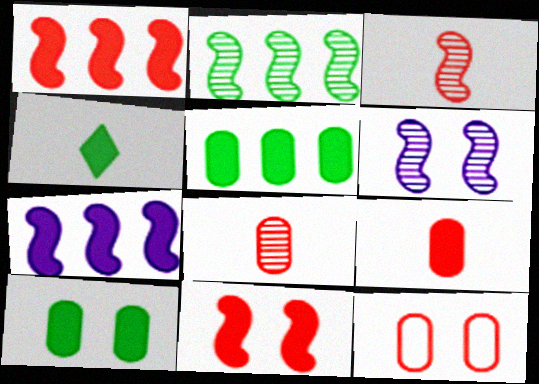[[2, 3, 6]]